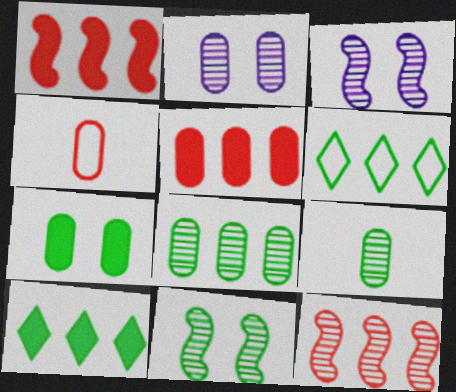[[3, 4, 10]]